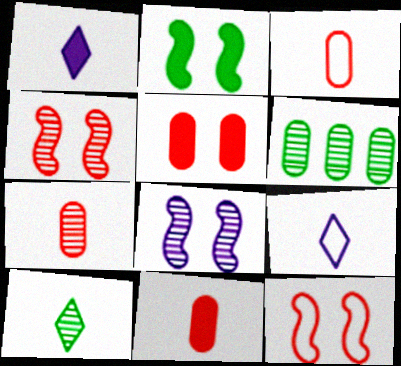[[1, 6, 12], 
[2, 8, 12], 
[3, 7, 11]]